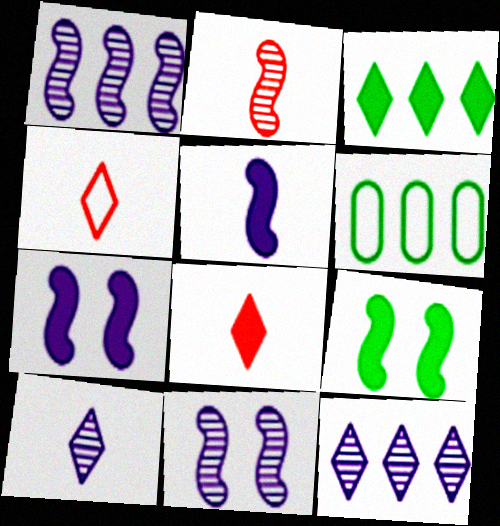[[6, 8, 11]]